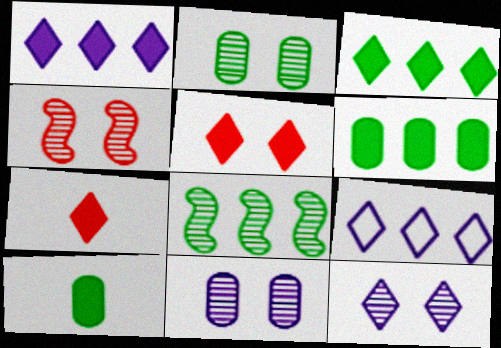[[2, 4, 12], 
[4, 9, 10]]